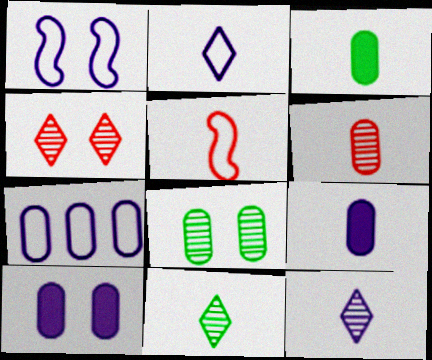[[1, 2, 7], 
[3, 5, 12], 
[5, 9, 11]]